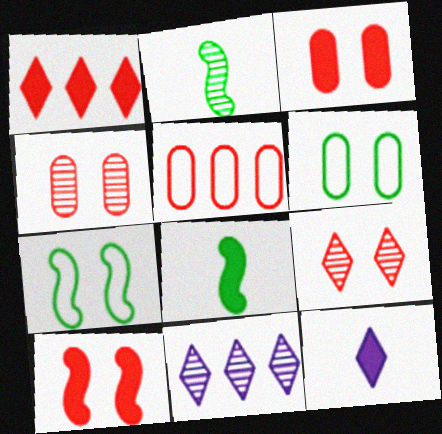[[2, 4, 11]]